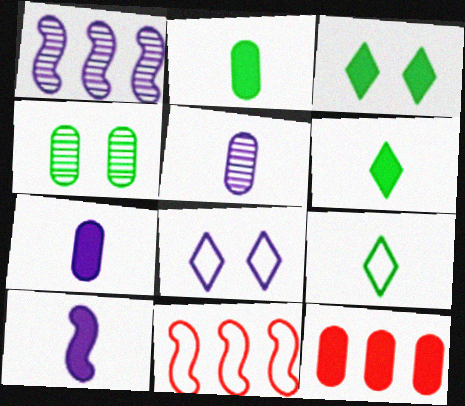[[1, 7, 8], 
[3, 5, 11], 
[3, 10, 12]]